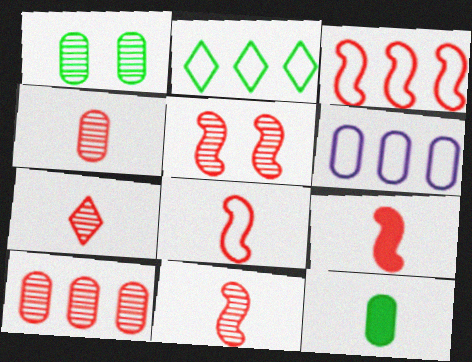[[2, 3, 6], 
[3, 5, 9], 
[4, 7, 11], 
[5, 7, 10], 
[8, 9, 11]]